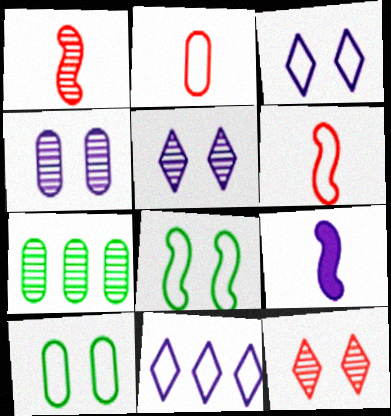[[1, 5, 7], 
[2, 8, 11], 
[4, 9, 11], 
[6, 10, 11]]